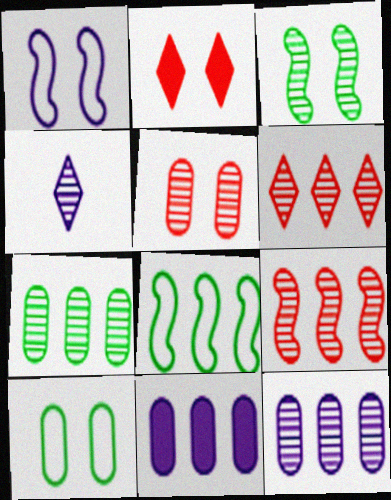[[1, 4, 11], 
[6, 8, 11]]